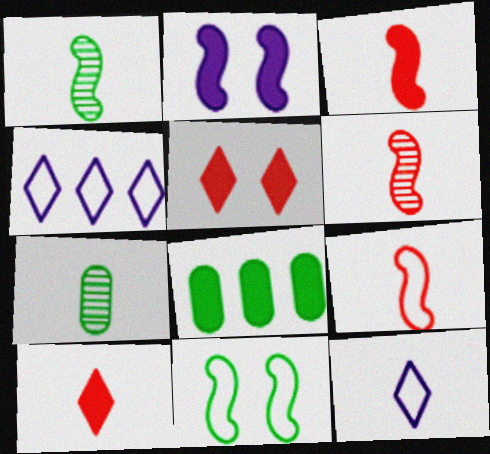[[2, 8, 10], 
[3, 6, 9], 
[3, 7, 12]]